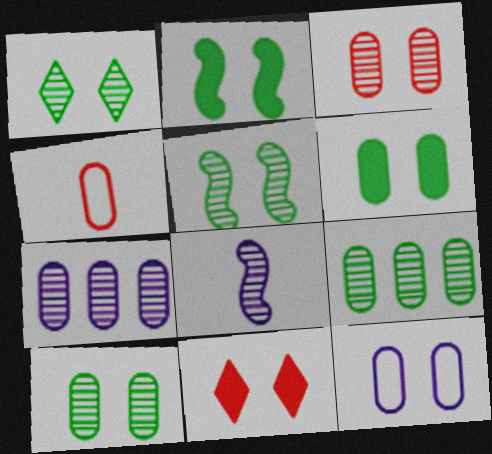[[1, 5, 10], 
[3, 6, 12], 
[4, 6, 7], 
[5, 11, 12]]